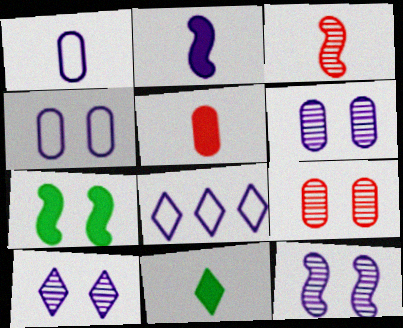[[1, 3, 11], 
[2, 5, 11], 
[2, 6, 8], 
[6, 10, 12]]